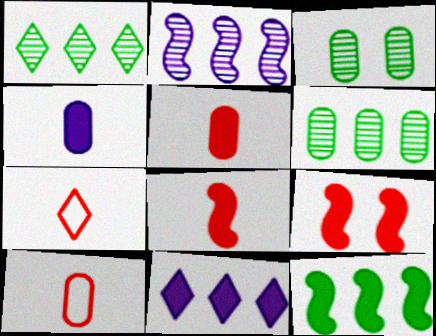[]